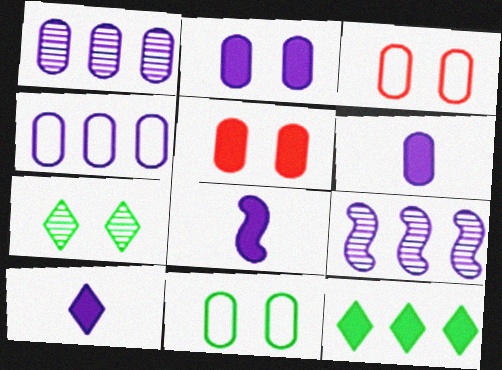[[5, 8, 12], 
[6, 8, 10]]